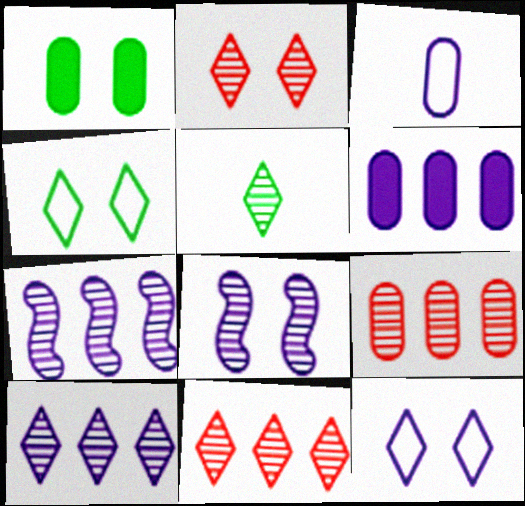[[1, 3, 9], 
[2, 5, 10], 
[5, 8, 9]]